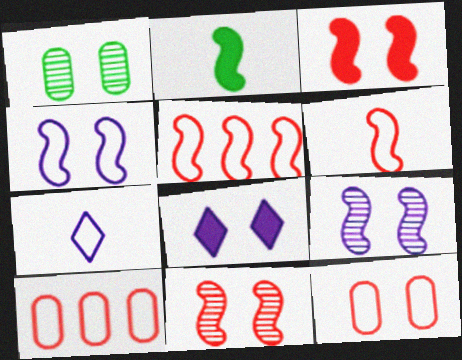[[2, 5, 9]]